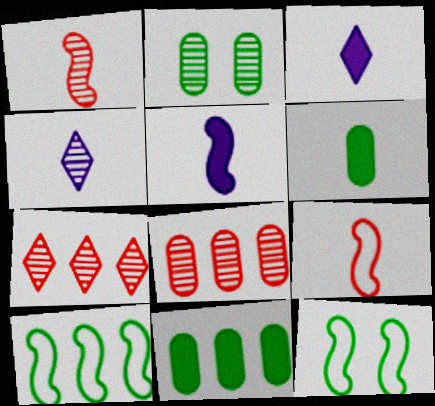[[3, 8, 12], 
[4, 6, 9]]